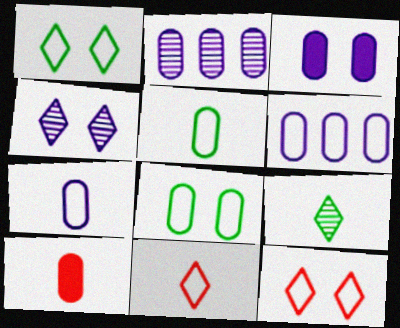[[2, 3, 7], 
[2, 8, 10]]